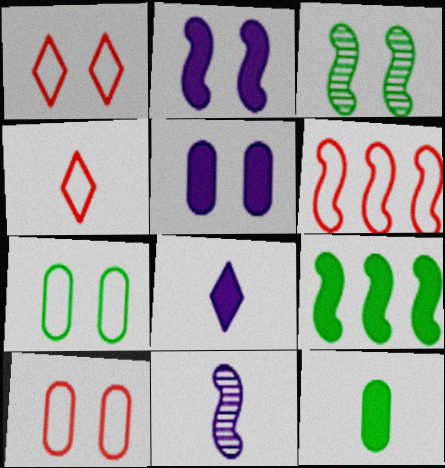[[1, 3, 5], 
[4, 6, 10], 
[4, 11, 12]]